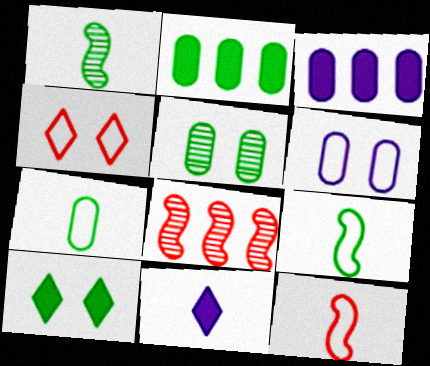[[1, 3, 4], 
[2, 5, 7]]